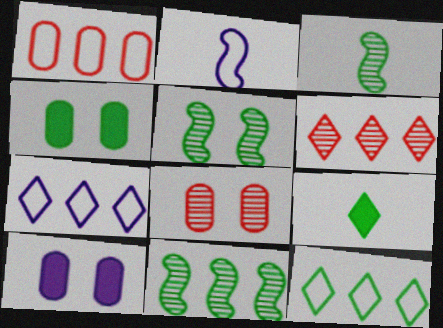[[2, 4, 6], 
[3, 4, 12], 
[3, 5, 11]]